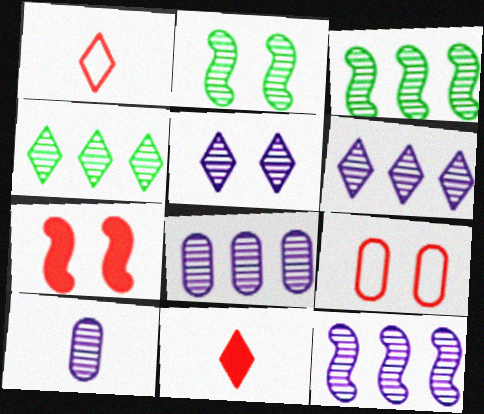[[5, 10, 12], 
[6, 8, 12]]